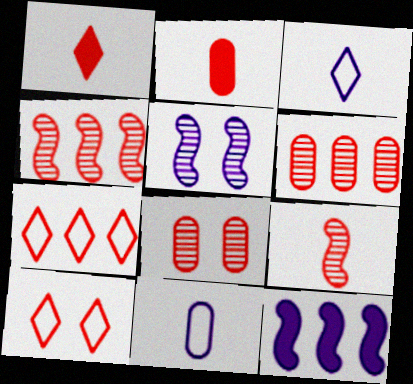[[2, 4, 10]]